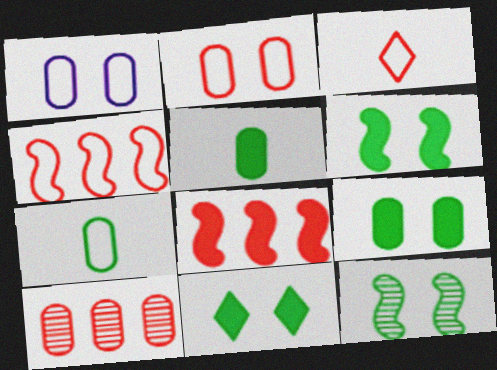[[1, 5, 10], 
[2, 3, 4], 
[6, 9, 11]]